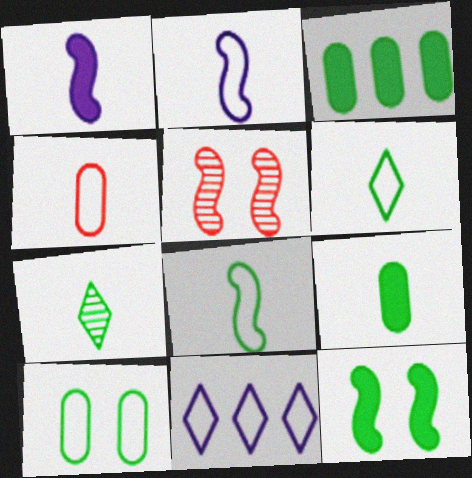[[1, 4, 7], 
[2, 4, 6], 
[5, 9, 11], 
[7, 8, 9]]